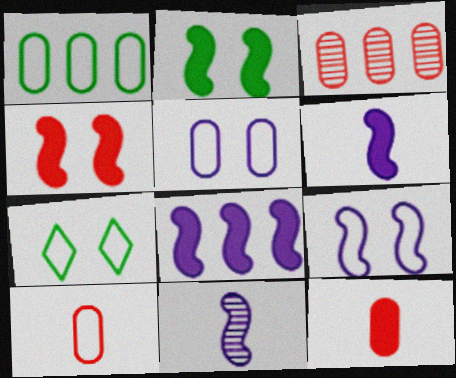[[1, 5, 10], 
[3, 6, 7], 
[8, 9, 11]]